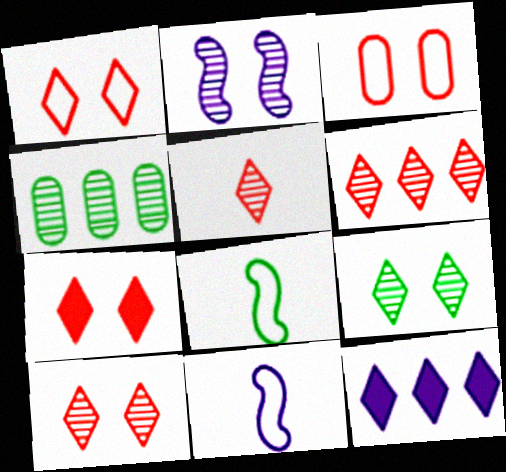[[1, 7, 10], 
[2, 4, 5], 
[4, 7, 11], 
[5, 6, 10]]